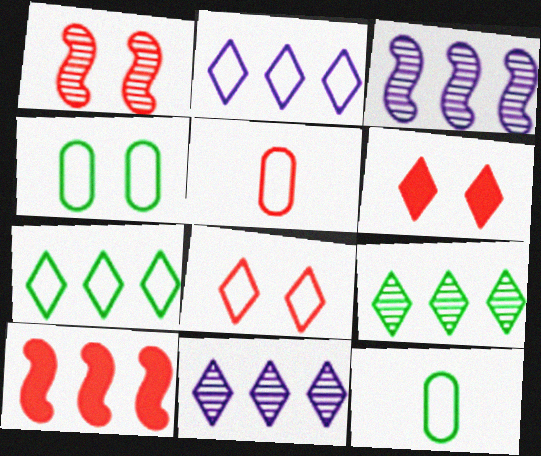[[3, 6, 12]]